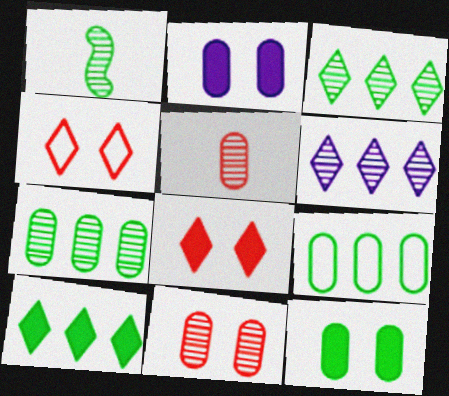[[1, 6, 11], 
[2, 5, 9]]